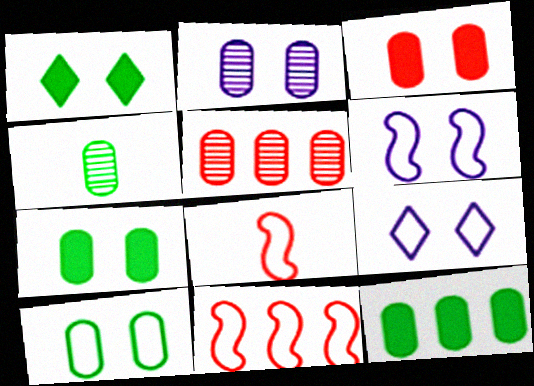[[2, 3, 10], 
[2, 4, 5], 
[4, 10, 12]]